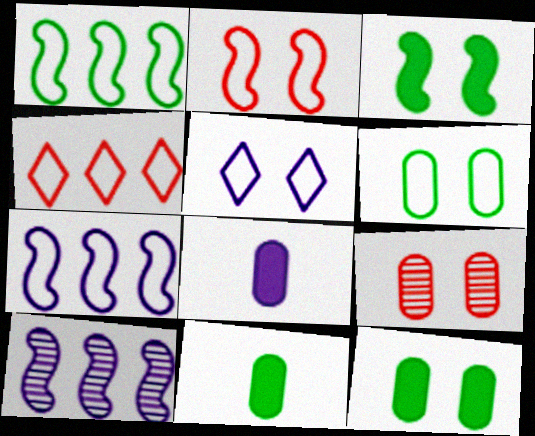[[2, 5, 6], 
[3, 5, 9], 
[5, 8, 10]]